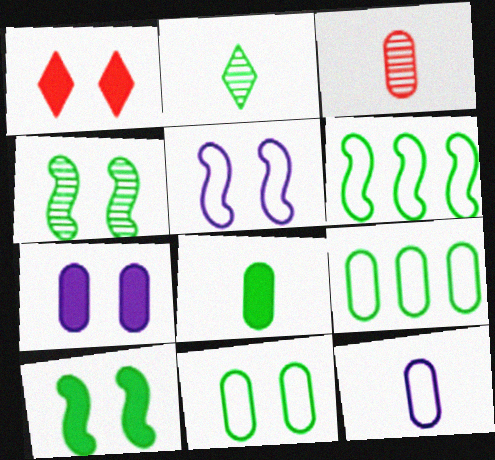[[1, 7, 10], 
[2, 9, 10], 
[3, 7, 9], 
[3, 8, 12]]